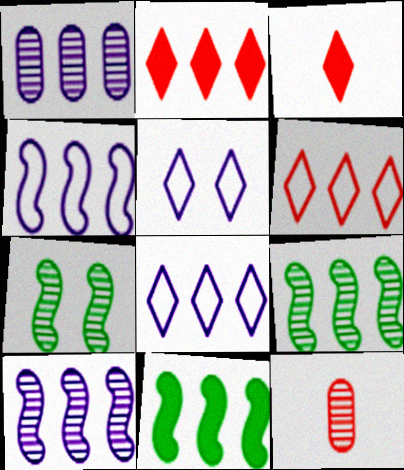[[1, 6, 11], 
[5, 11, 12]]